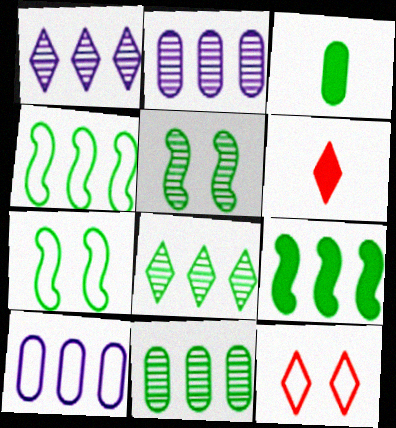[[2, 6, 7], 
[3, 7, 8], 
[5, 6, 10]]